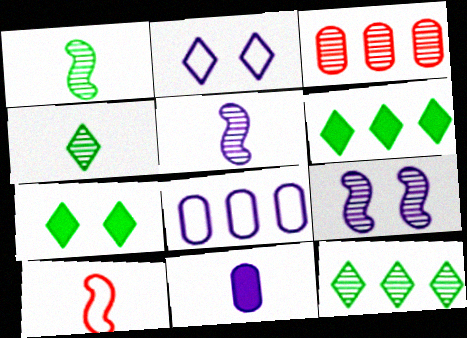[[3, 4, 9], 
[4, 10, 11]]